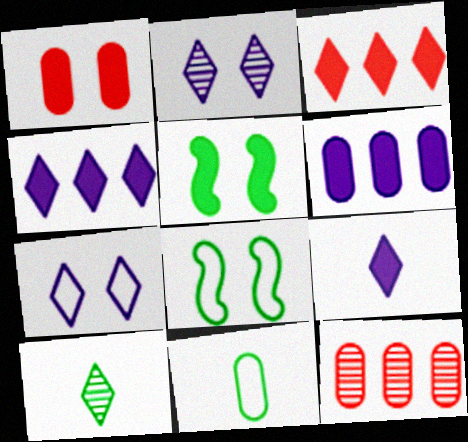[[1, 2, 8], 
[3, 7, 10], 
[8, 9, 12]]